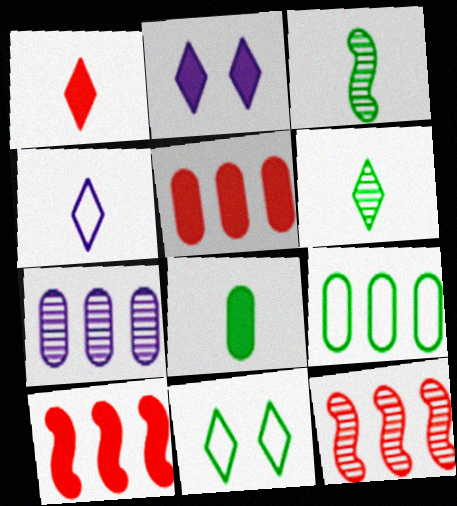[[1, 4, 6], 
[2, 8, 10], 
[5, 7, 9]]